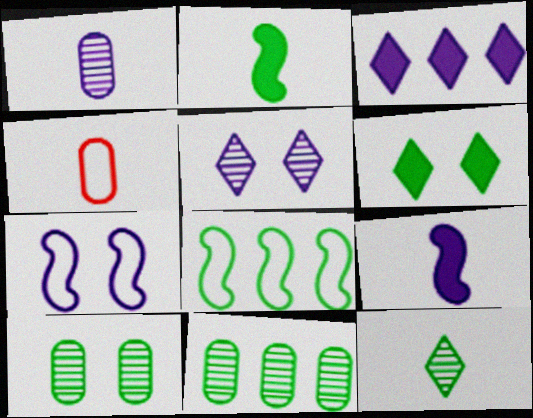[[1, 3, 7], 
[4, 9, 12]]